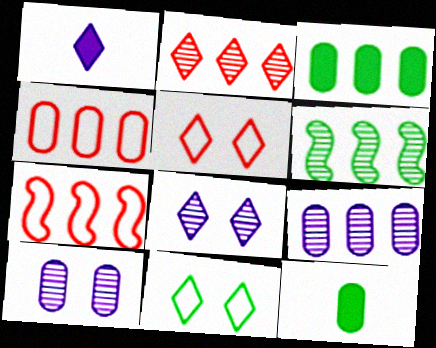[[1, 2, 11], 
[2, 6, 9], 
[3, 4, 9], 
[4, 10, 12], 
[6, 11, 12], 
[7, 8, 12]]